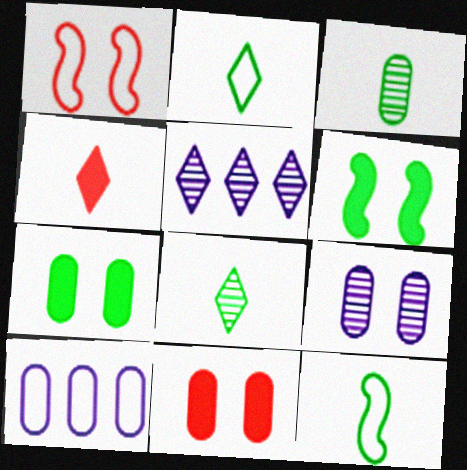[[1, 2, 10], 
[3, 10, 11], 
[5, 11, 12]]